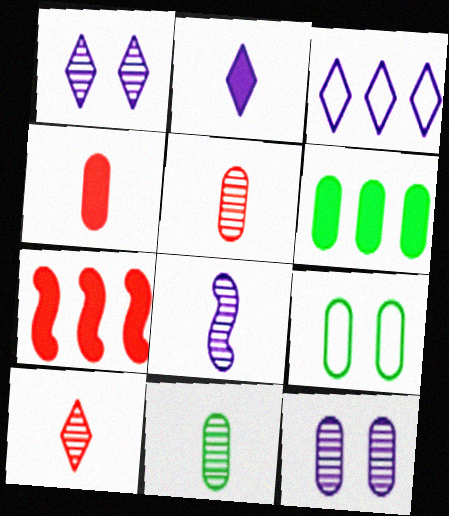[[1, 2, 3], 
[6, 9, 11], 
[8, 10, 11]]